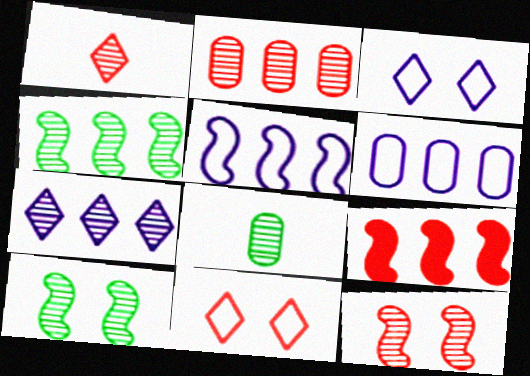[[1, 2, 12], 
[2, 4, 7], 
[3, 8, 9], 
[4, 5, 9], 
[7, 8, 12]]